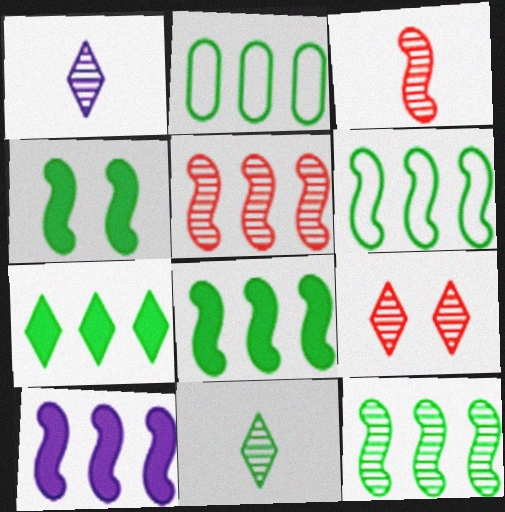[[2, 4, 11], 
[2, 7, 12], 
[5, 6, 10], 
[6, 8, 12]]